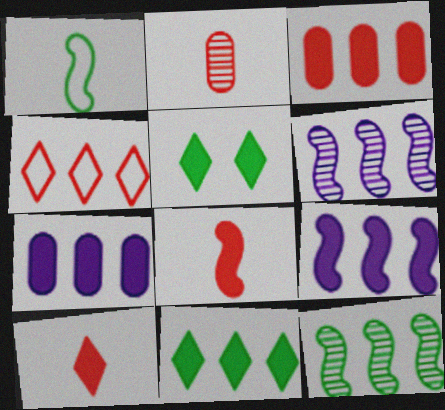[[3, 9, 11], 
[4, 7, 12], 
[5, 7, 8]]